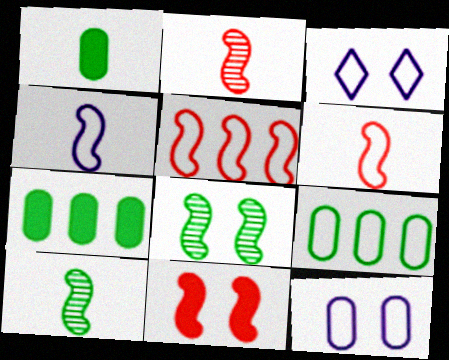[[2, 3, 7], 
[2, 5, 11], 
[3, 6, 9]]